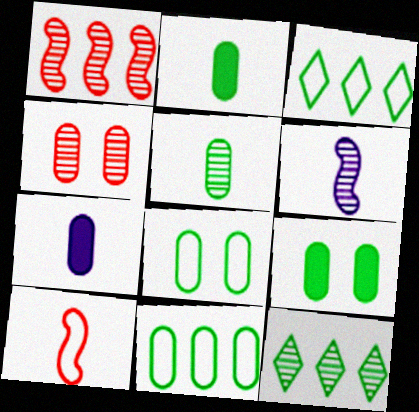[[4, 6, 12], 
[4, 7, 11], 
[5, 9, 11]]